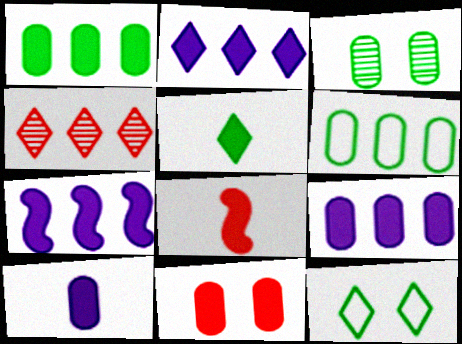[[1, 10, 11], 
[2, 7, 9], 
[4, 6, 7], 
[5, 7, 11], 
[5, 8, 10]]